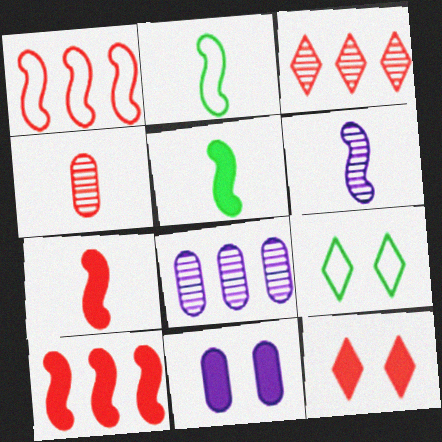[[1, 4, 12], 
[2, 3, 11], 
[2, 6, 7], 
[2, 8, 12], 
[7, 8, 9]]